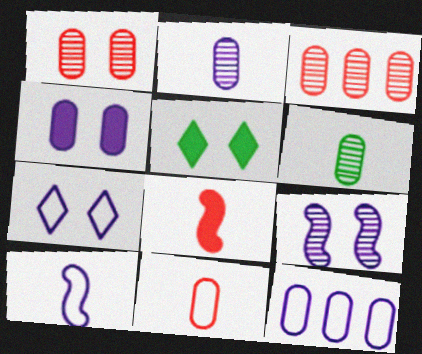[[2, 4, 12], 
[3, 5, 10], 
[4, 7, 9], 
[7, 10, 12]]